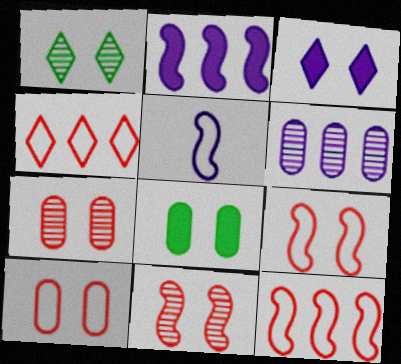[[3, 5, 6]]